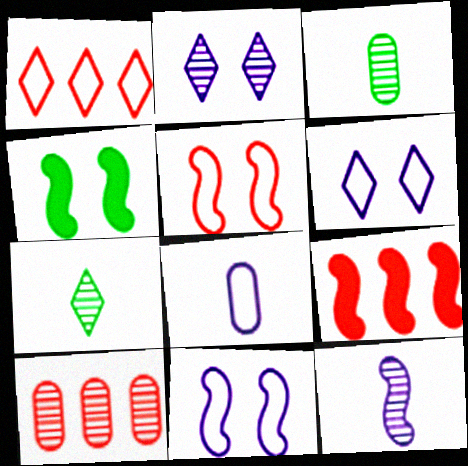[[1, 9, 10], 
[3, 6, 9]]